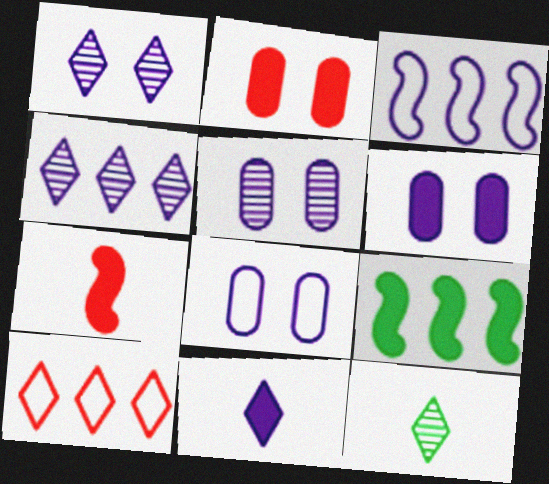[[2, 3, 12], 
[2, 9, 11], 
[3, 5, 11], 
[5, 6, 8]]